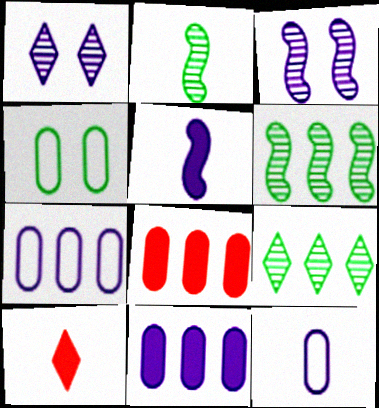[[1, 5, 7], 
[2, 10, 12]]